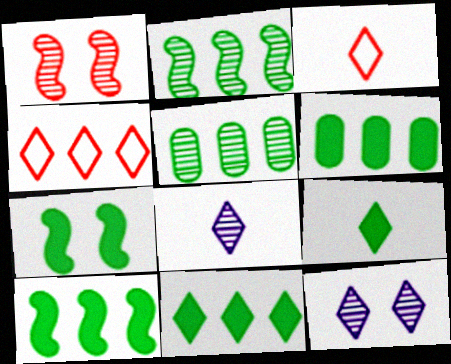[[1, 5, 8], 
[3, 8, 9], 
[3, 11, 12], 
[4, 9, 12], 
[6, 7, 9], 
[6, 10, 11]]